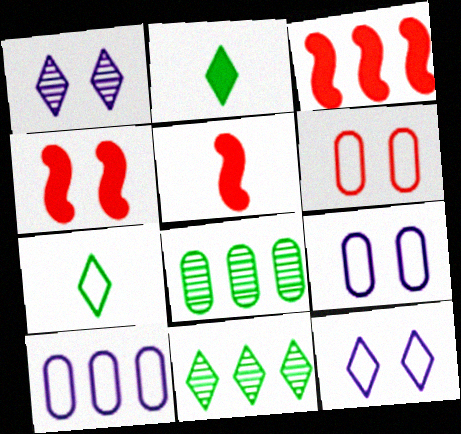[[3, 4, 5], 
[3, 10, 11], 
[5, 8, 12], 
[5, 9, 11]]